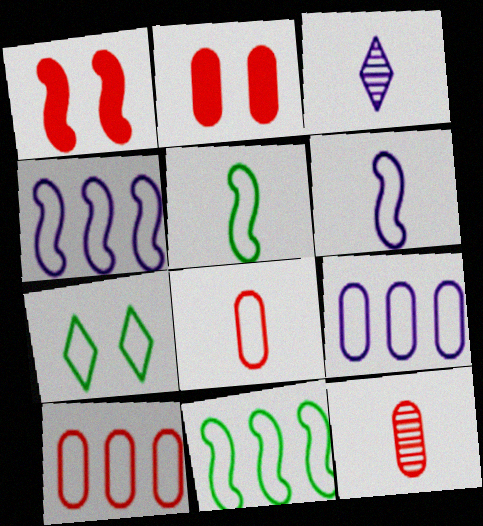[[2, 3, 11], 
[2, 10, 12], 
[4, 7, 8], 
[6, 7, 10]]